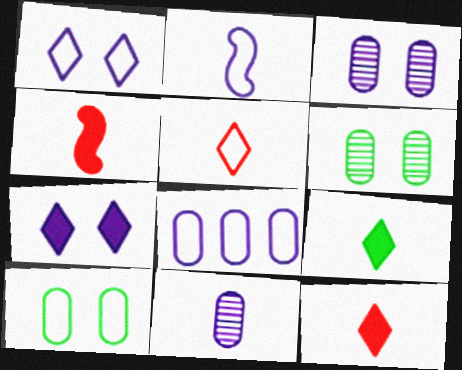[[1, 2, 8]]